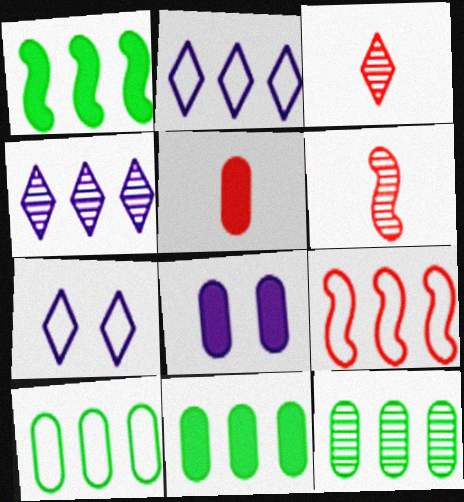[[2, 9, 10], 
[4, 9, 11], 
[5, 8, 11], 
[6, 7, 11], 
[10, 11, 12]]